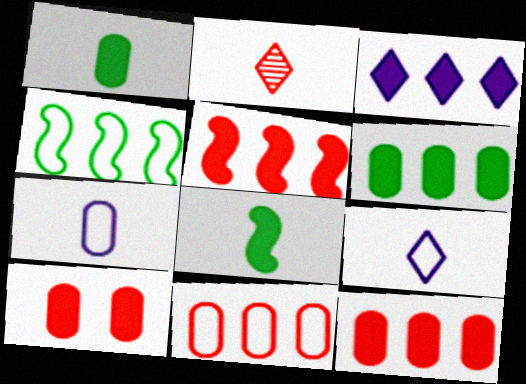[[2, 7, 8], 
[3, 5, 6], 
[3, 8, 10]]